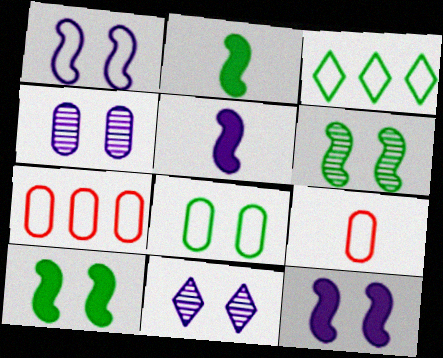[[1, 3, 9], 
[2, 7, 11]]